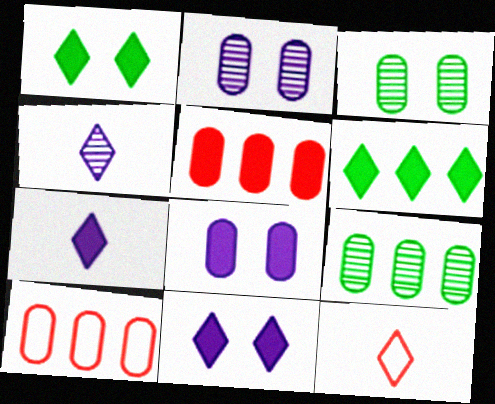[]